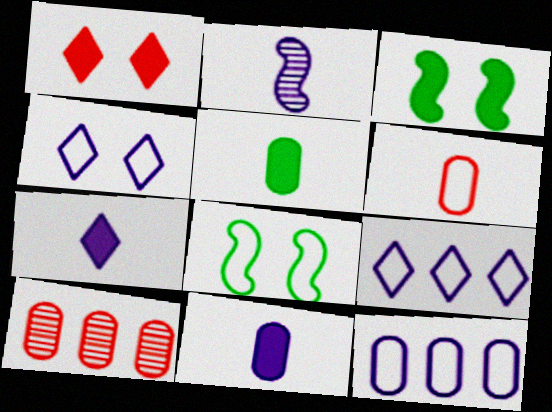[[6, 8, 9], 
[7, 8, 10]]